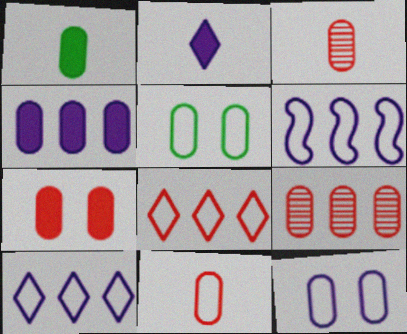[[1, 4, 7], 
[1, 9, 12], 
[3, 4, 5], 
[7, 9, 11]]